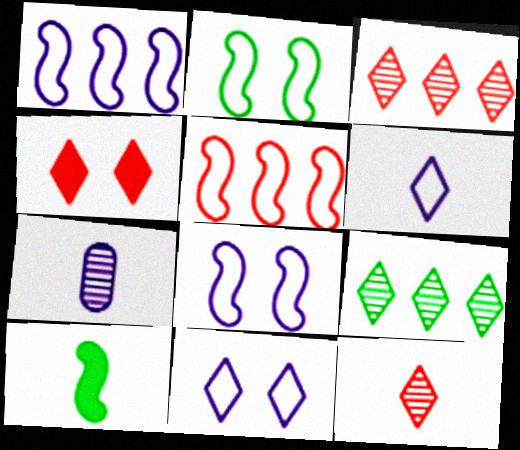[[4, 6, 9]]